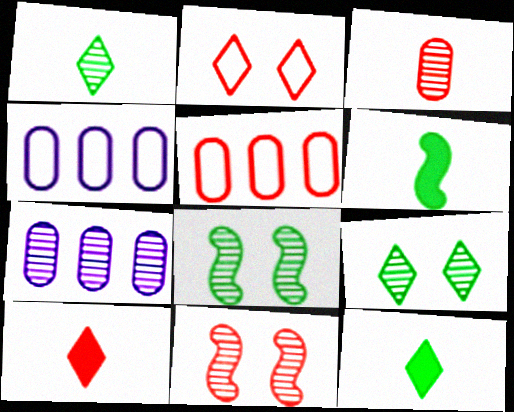[[1, 7, 11], 
[2, 6, 7], 
[4, 8, 10], 
[4, 11, 12], 
[5, 10, 11]]